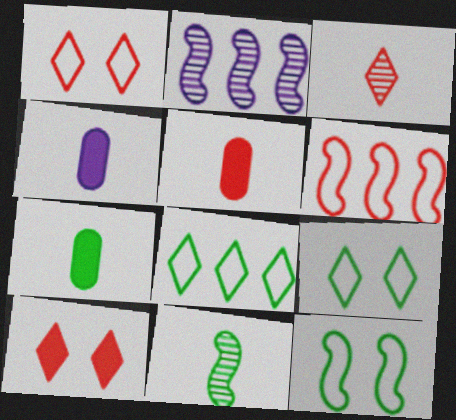[[1, 2, 7], 
[2, 5, 9], 
[4, 5, 7]]